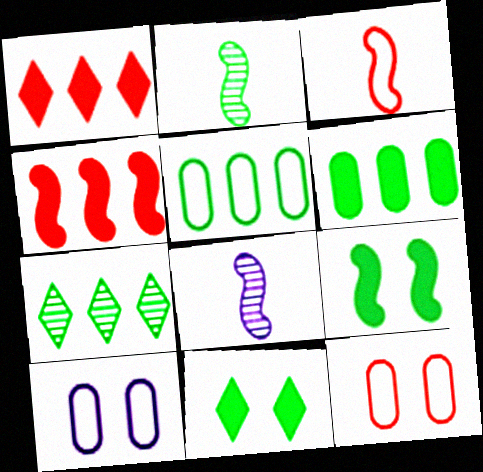[[1, 2, 10], 
[2, 5, 11]]